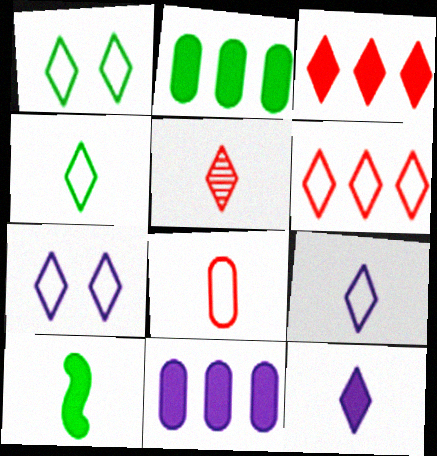[[1, 6, 9], 
[4, 5, 12], 
[4, 6, 7]]